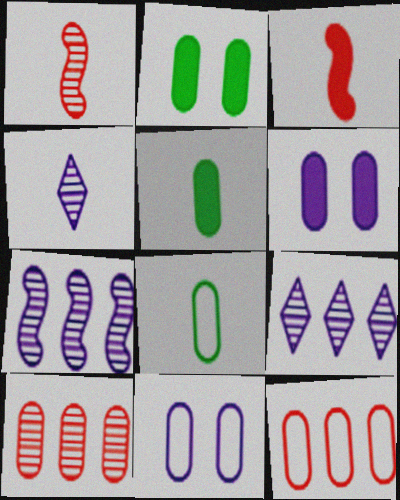[[3, 4, 8], 
[5, 10, 11], 
[6, 8, 10], 
[8, 11, 12]]